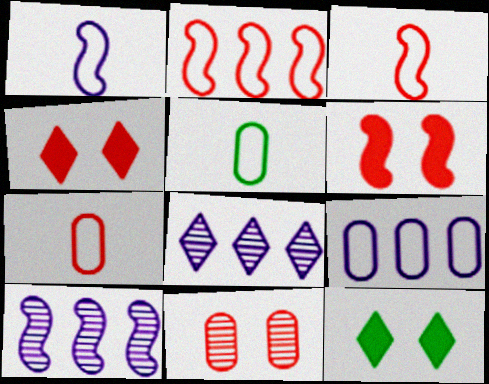[[4, 5, 10], 
[5, 6, 8], 
[7, 10, 12]]